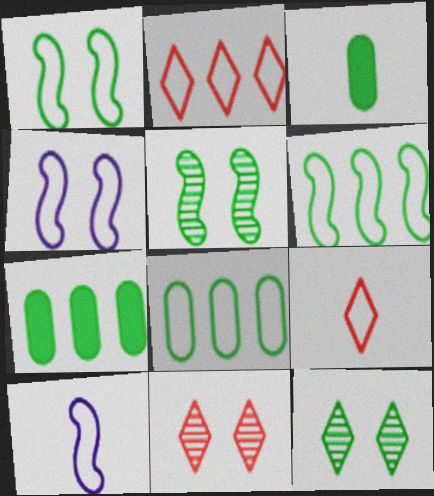[[3, 6, 12], 
[4, 8, 9], 
[7, 10, 11]]